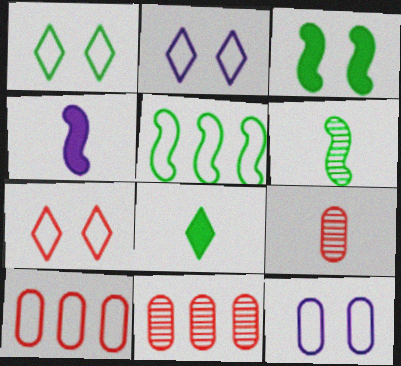[[1, 2, 7], 
[1, 4, 11], 
[3, 5, 6]]